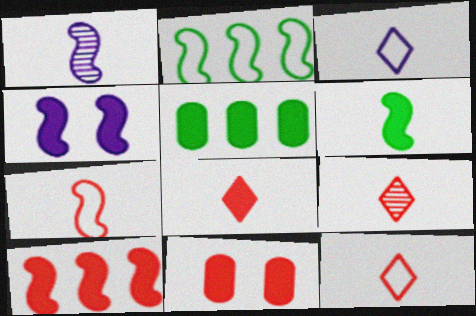[[1, 6, 7], 
[4, 5, 8], 
[4, 6, 10], 
[8, 9, 12], 
[8, 10, 11]]